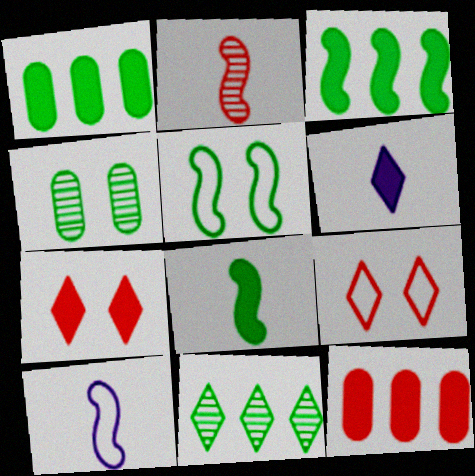[[2, 8, 10], 
[2, 9, 12], 
[6, 9, 11]]